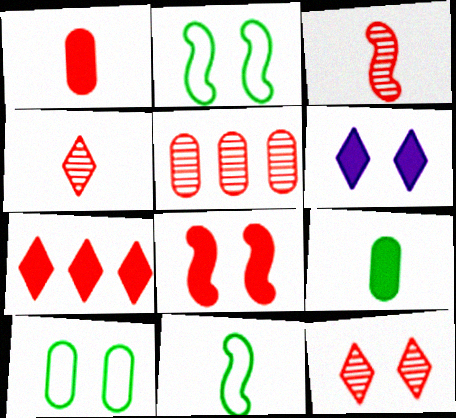[[1, 7, 8], 
[3, 5, 12], 
[5, 6, 11]]